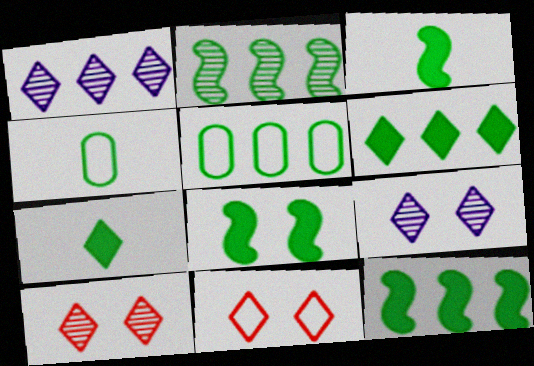[[1, 7, 11], 
[2, 5, 6], 
[3, 8, 12]]